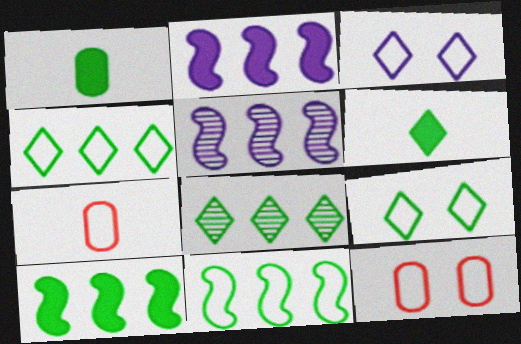[[3, 7, 11], 
[5, 6, 12], 
[6, 8, 9]]